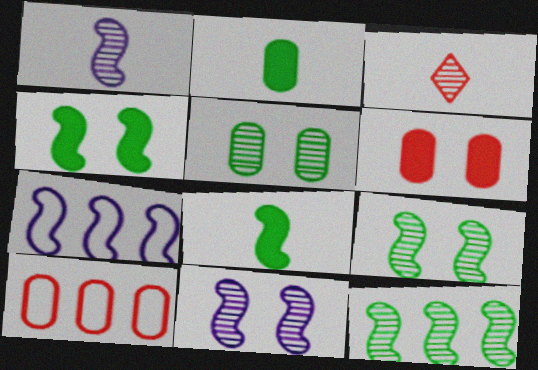[]